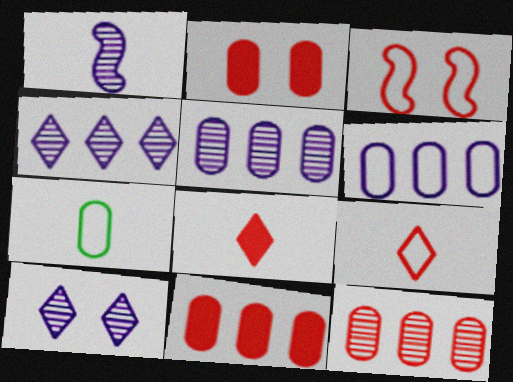[[1, 5, 10], 
[1, 7, 8], 
[2, 5, 7], 
[3, 8, 12]]